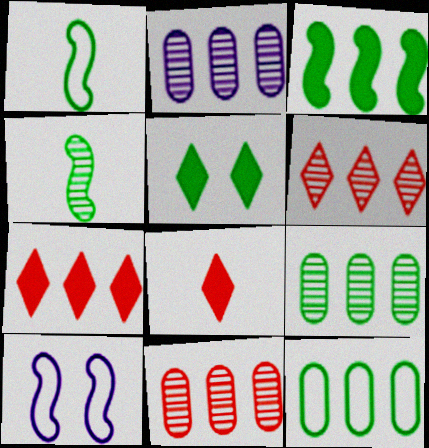[[1, 5, 9], 
[2, 9, 11], 
[4, 5, 12], 
[8, 9, 10]]